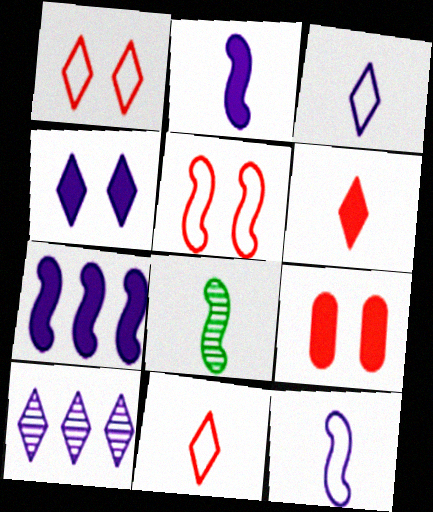[[3, 4, 10], 
[5, 7, 8]]